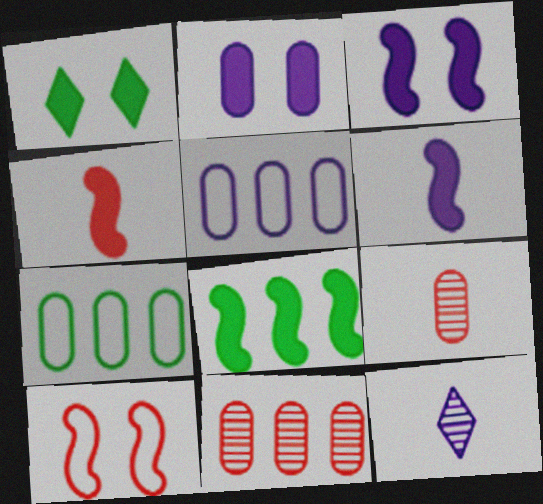[[2, 7, 9], 
[3, 4, 8], 
[3, 5, 12]]